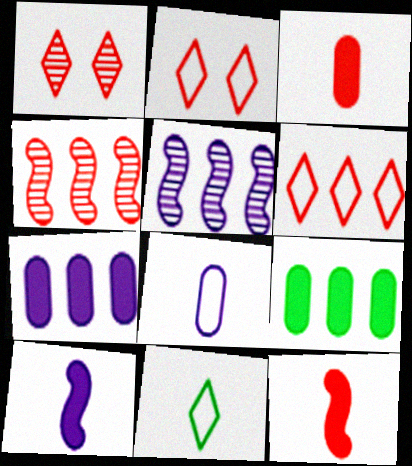[[2, 3, 4], 
[5, 6, 9]]